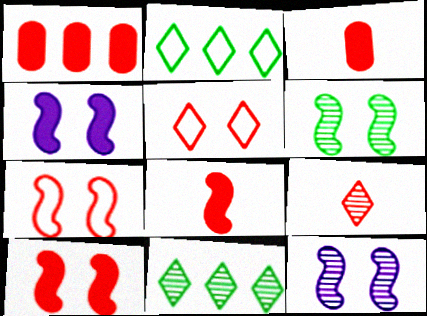[[1, 7, 9], 
[2, 3, 12], 
[4, 6, 7]]